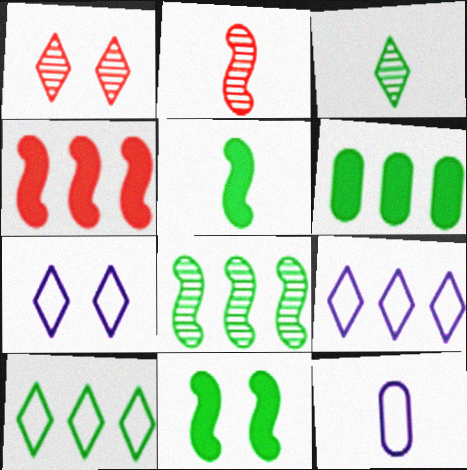[[2, 6, 7], 
[6, 8, 10]]